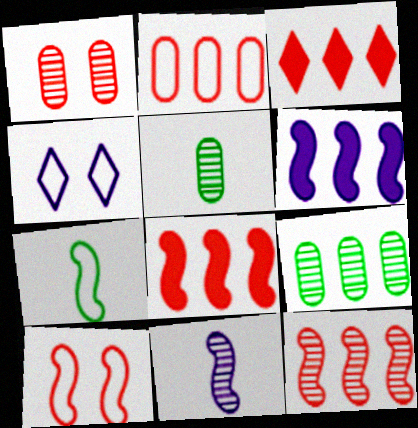[[2, 3, 12], 
[2, 4, 7], 
[4, 5, 8]]